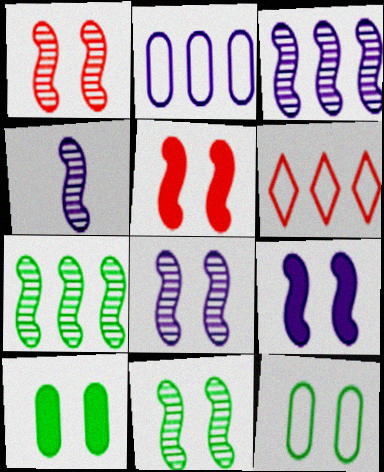[[1, 4, 7], 
[1, 8, 11], 
[3, 4, 8], 
[4, 6, 10]]